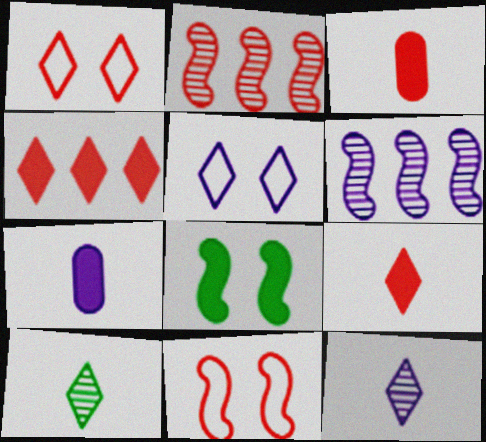[[1, 2, 3], 
[4, 5, 10], 
[4, 7, 8], 
[5, 6, 7]]